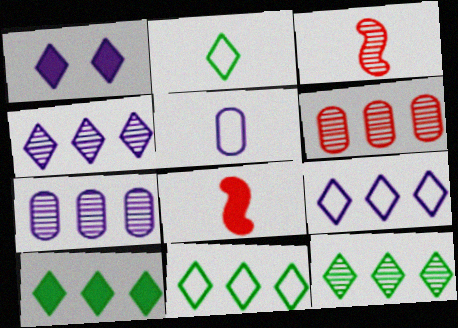[[10, 11, 12]]